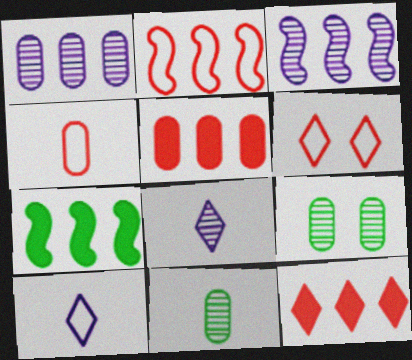[[2, 3, 7], 
[2, 4, 6]]